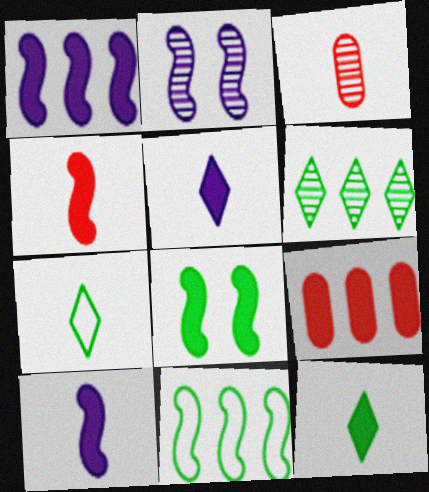[[1, 4, 8], 
[2, 3, 6], 
[2, 4, 11], 
[2, 7, 9], 
[3, 7, 10], 
[5, 8, 9]]